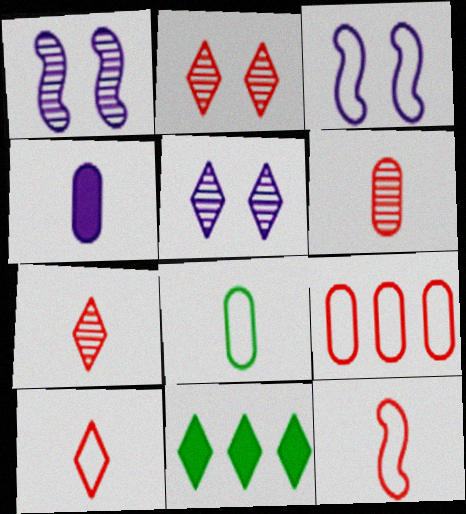[[3, 6, 11], 
[4, 6, 8], 
[5, 10, 11]]